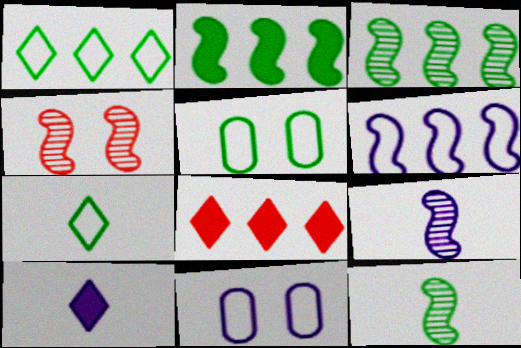[[3, 4, 9], 
[5, 8, 9], 
[8, 11, 12]]